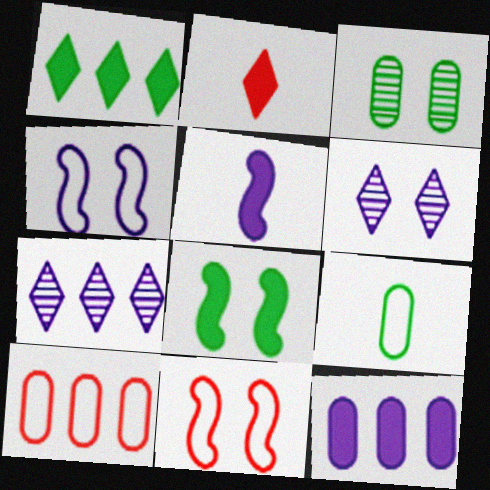[[2, 8, 12]]